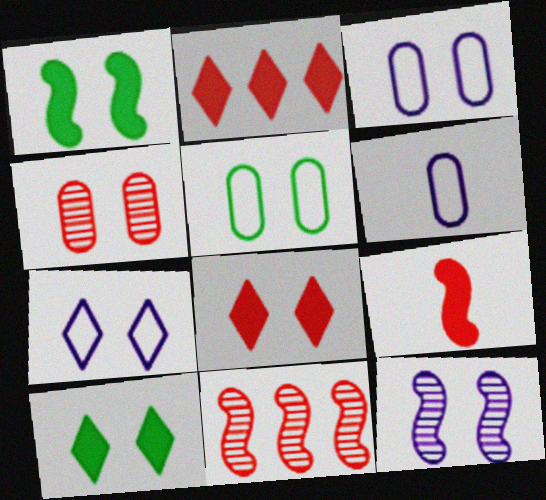[[1, 4, 7], 
[5, 8, 12], 
[6, 10, 11]]